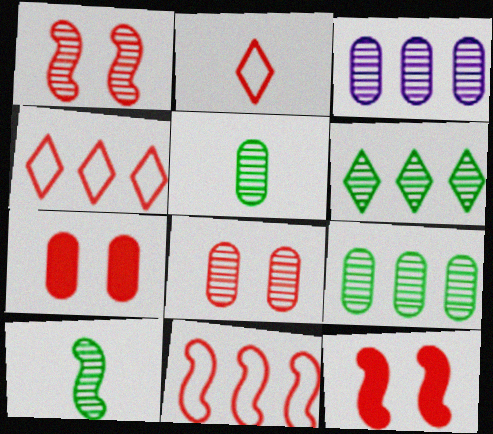[[3, 5, 8]]